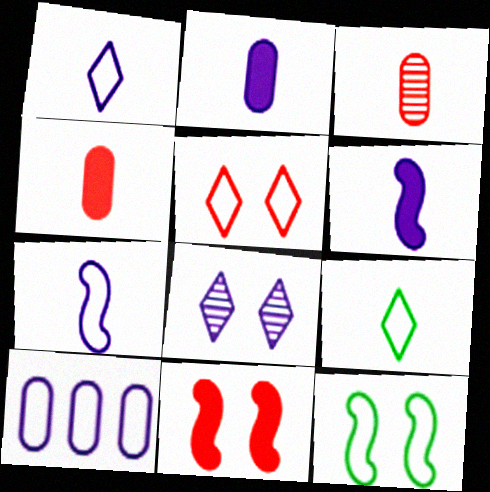[[3, 6, 9], 
[6, 8, 10]]